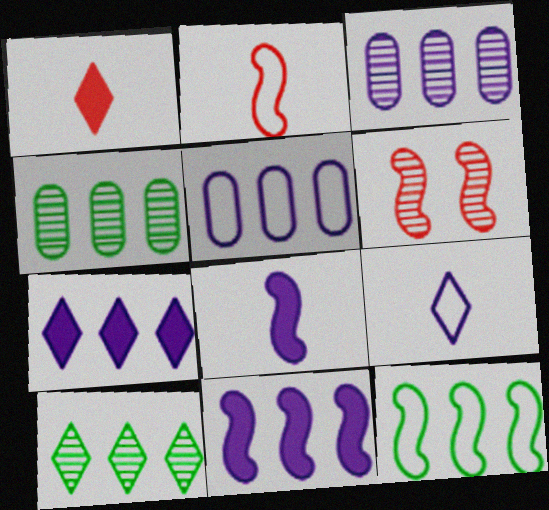[[6, 8, 12]]